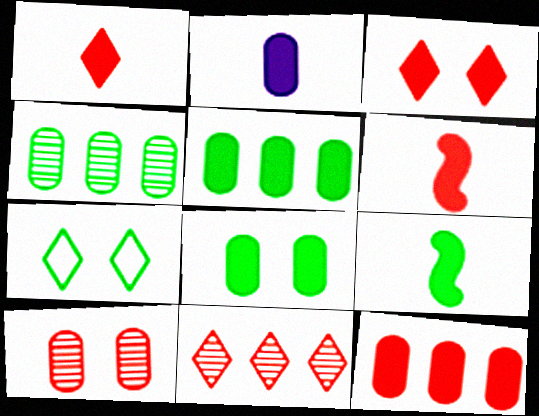[[1, 2, 9], 
[2, 8, 12], 
[3, 6, 12], 
[4, 7, 9]]